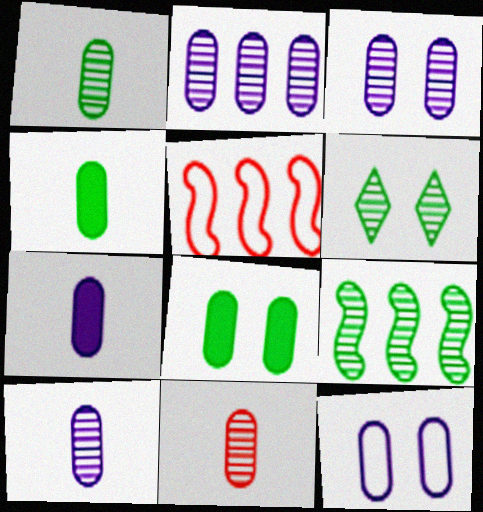[[1, 6, 9], 
[1, 10, 11], 
[2, 3, 10], 
[2, 7, 12], 
[5, 6, 7]]